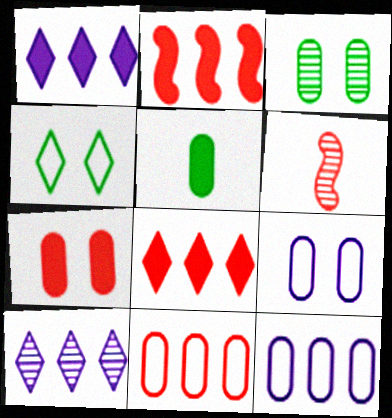[[3, 6, 10], 
[3, 7, 9]]